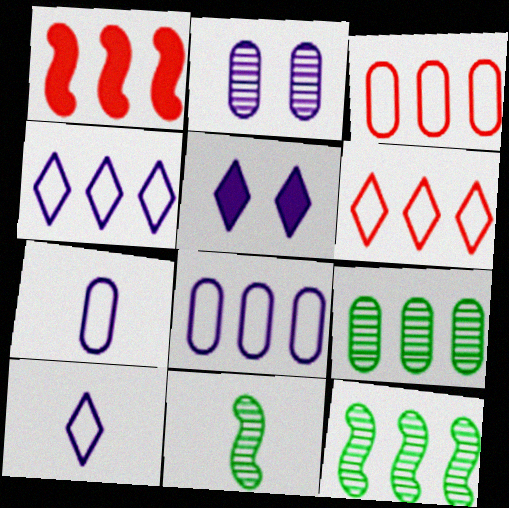[[1, 4, 9], 
[3, 5, 11]]